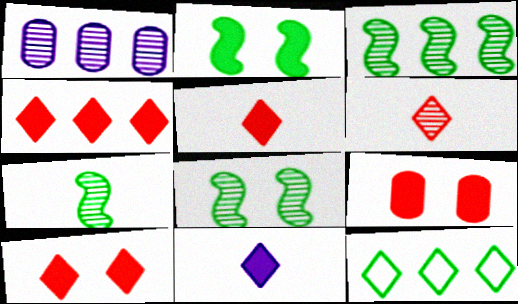[[1, 6, 8], 
[3, 7, 8], 
[4, 5, 10]]